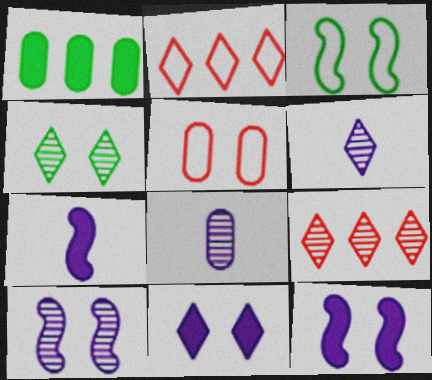[[1, 5, 8], 
[4, 5, 12], 
[4, 6, 9]]